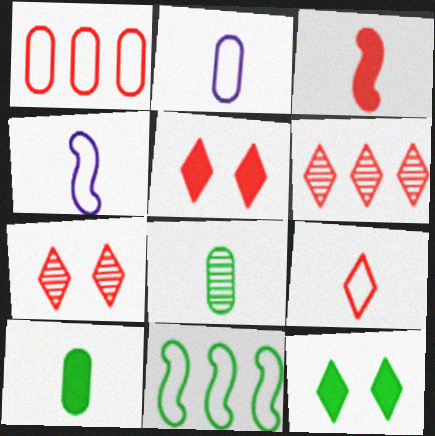[[1, 3, 7], 
[5, 6, 9], 
[8, 11, 12]]